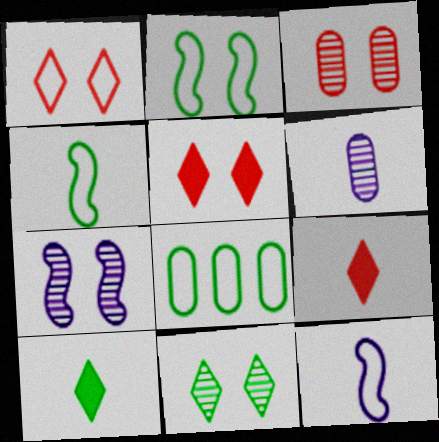[[1, 8, 12], 
[3, 7, 11], 
[4, 6, 9], 
[7, 8, 9]]